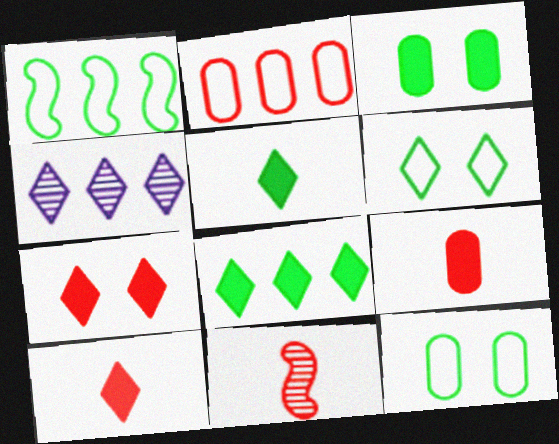[[2, 7, 11], 
[4, 6, 10]]